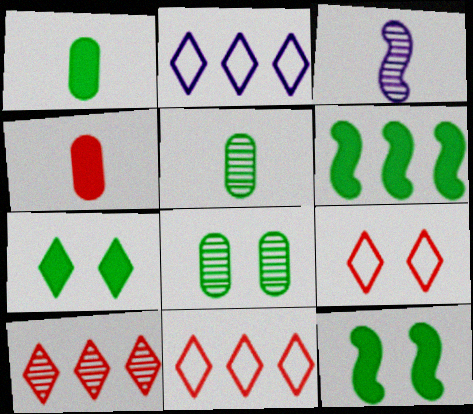[[1, 6, 7], 
[3, 8, 10]]